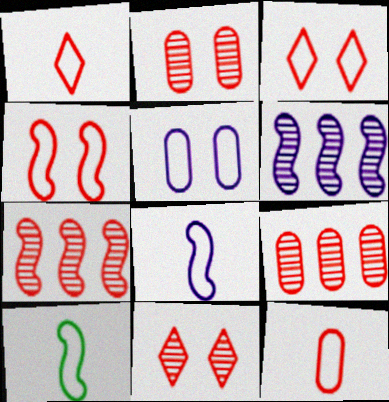[]